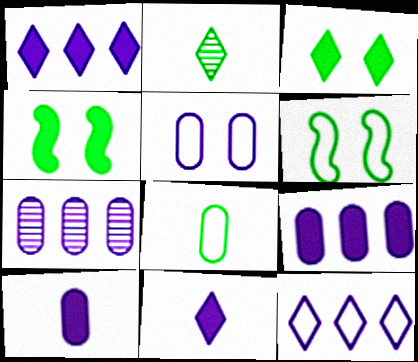[[5, 7, 10]]